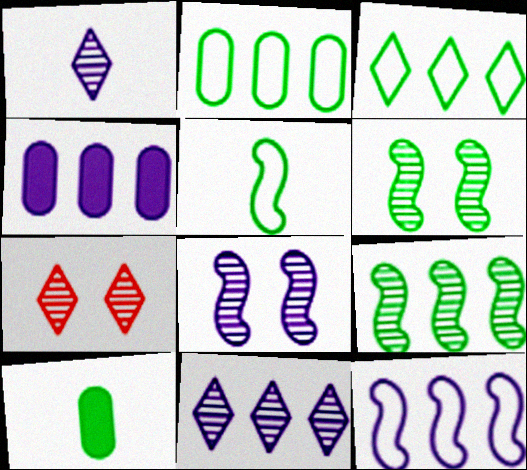[[3, 6, 10], 
[4, 5, 7], 
[4, 11, 12], 
[7, 10, 12]]